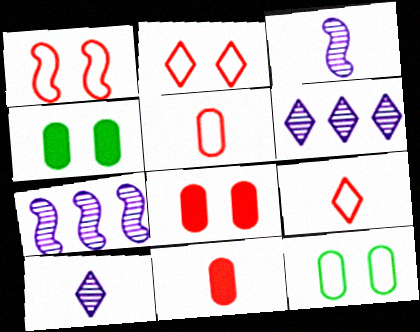[[4, 7, 9]]